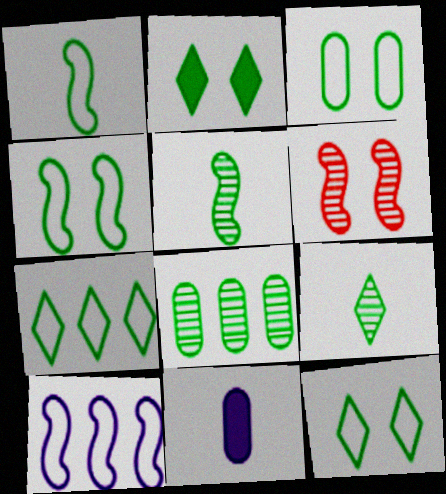[[1, 2, 8], 
[1, 3, 7], 
[2, 7, 9], 
[3, 4, 12], 
[6, 7, 11]]